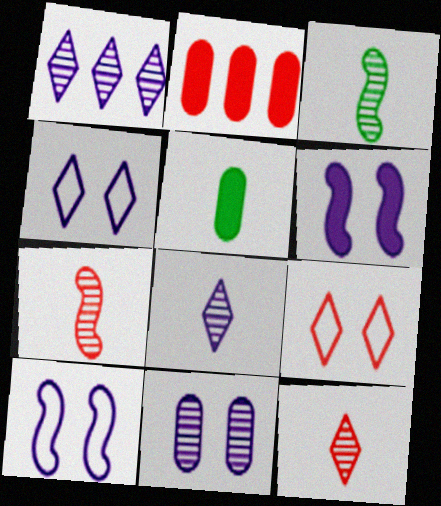[[2, 3, 4], 
[2, 7, 9], 
[4, 6, 11]]